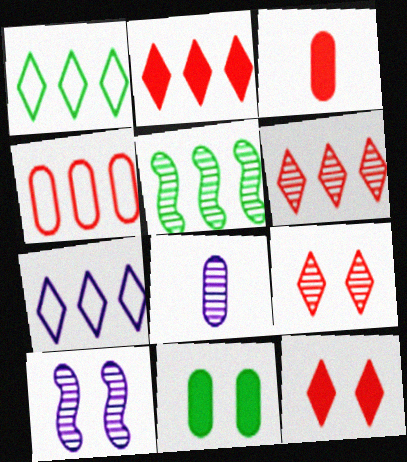[[1, 3, 10], 
[4, 8, 11], 
[5, 8, 9]]